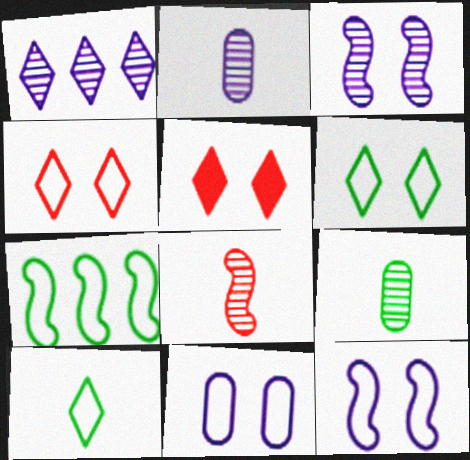[[1, 2, 3], 
[1, 5, 10], 
[2, 5, 7]]